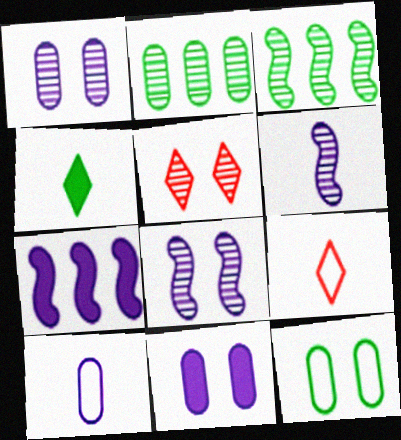[[2, 5, 6], 
[3, 4, 12], 
[3, 9, 11]]